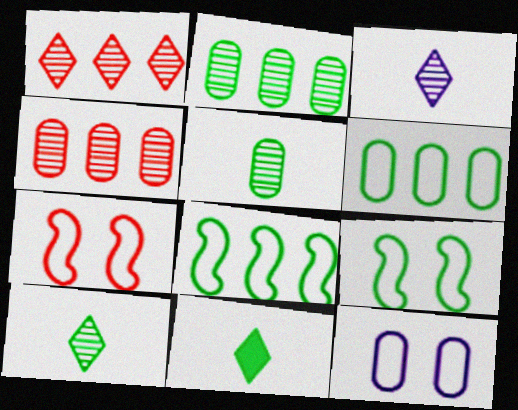[[2, 9, 11]]